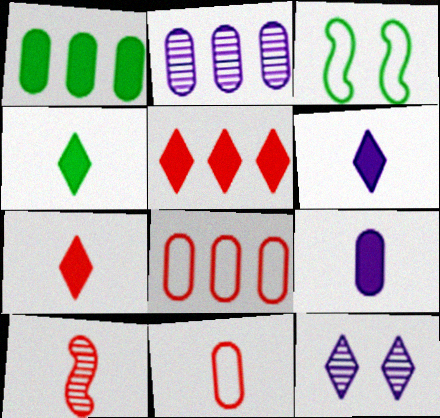[[1, 2, 8], 
[2, 3, 7], 
[4, 6, 7], 
[7, 10, 11]]